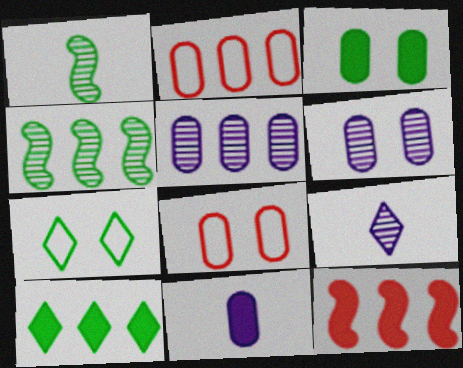[[3, 6, 8]]